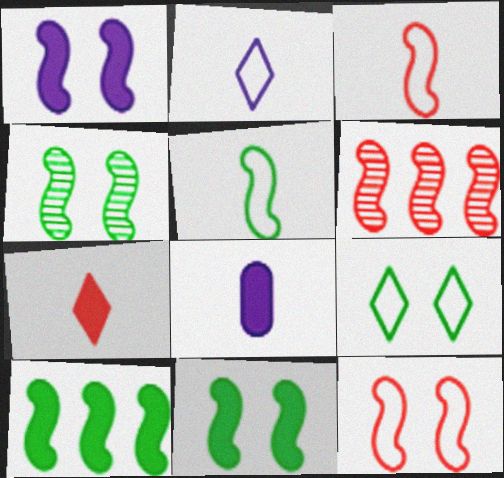[[1, 4, 12], 
[1, 5, 6], 
[4, 5, 10], 
[6, 8, 9]]